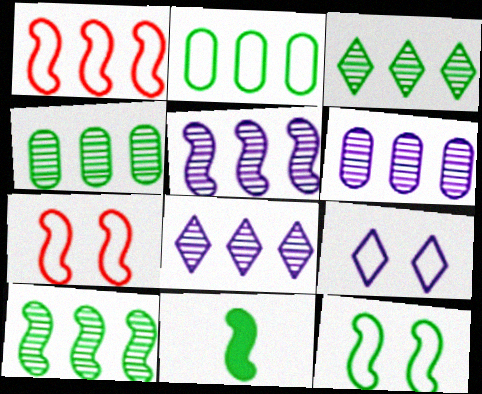[[3, 4, 10], 
[5, 6, 8], 
[5, 7, 11], 
[10, 11, 12]]